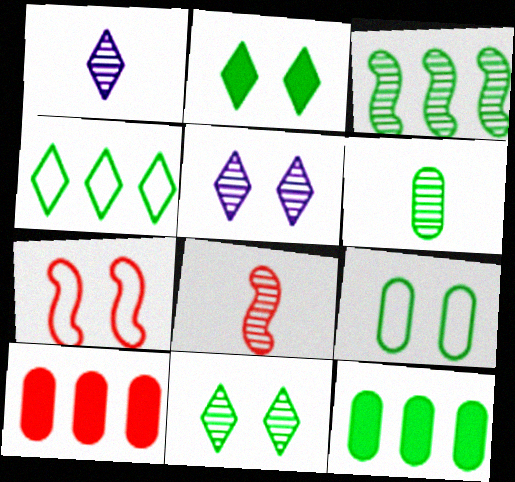[[1, 6, 8], 
[1, 7, 12], 
[3, 4, 12], 
[3, 6, 11], 
[6, 9, 12]]